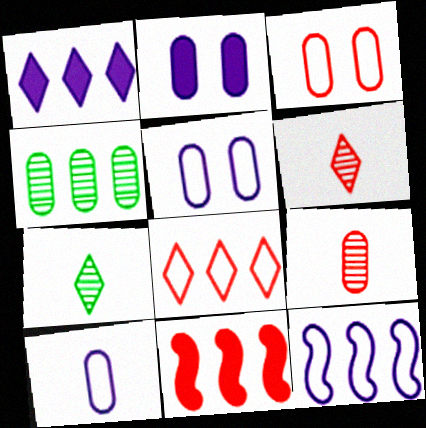[[3, 6, 11], 
[5, 7, 11]]